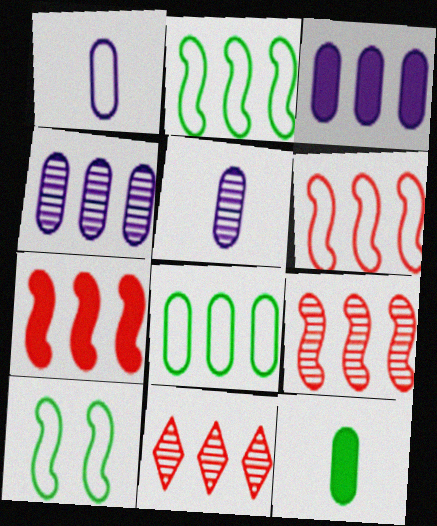[[2, 3, 11], 
[6, 7, 9]]